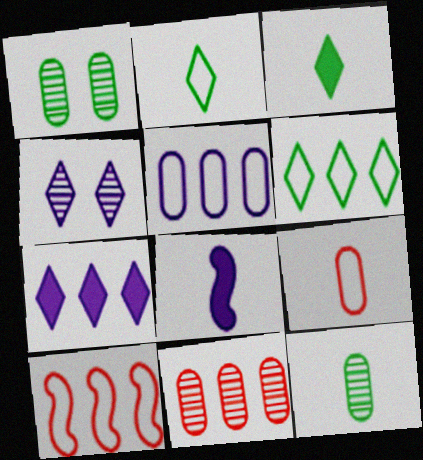[[4, 5, 8], 
[5, 6, 10]]